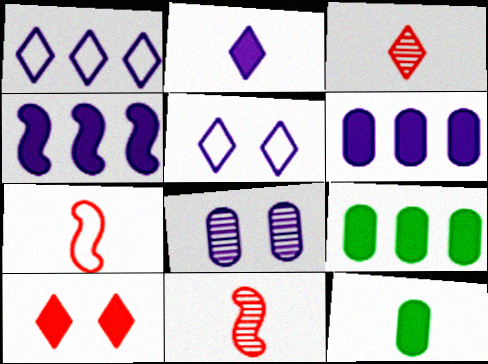[[4, 10, 12], 
[5, 9, 11]]